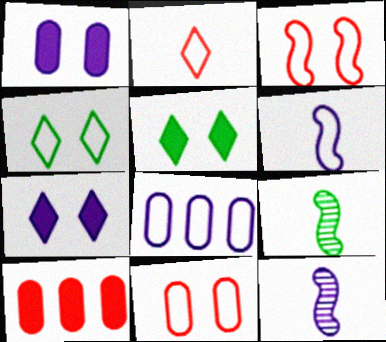[[4, 10, 12], 
[7, 8, 12]]